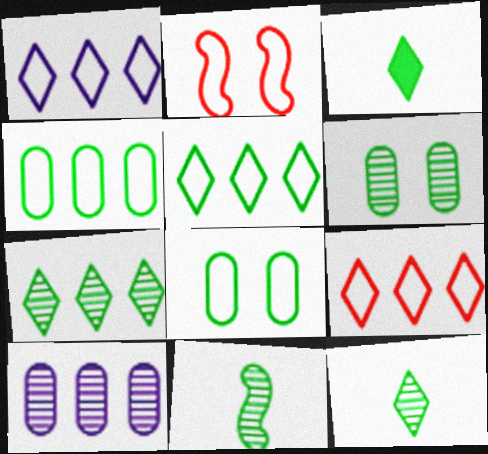[[1, 5, 9], 
[2, 3, 10], 
[6, 7, 11]]